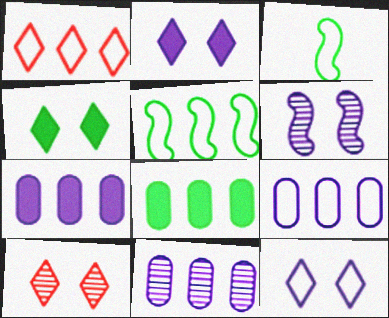[[1, 5, 9], 
[3, 7, 10], 
[4, 10, 12], 
[7, 9, 11]]